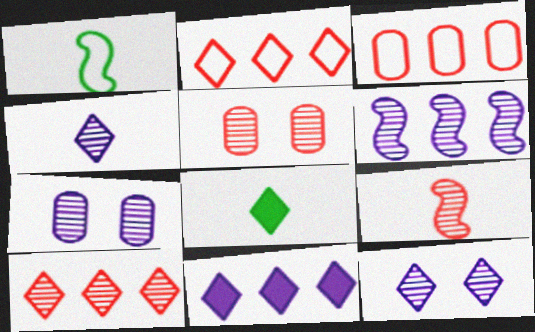[[1, 5, 11], 
[2, 8, 12], 
[4, 6, 7], 
[5, 9, 10]]